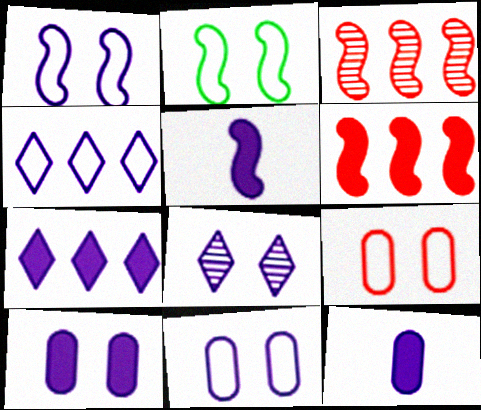[[1, 8, 10], 
[2, 3, 5], 
[5, 7, 10]]